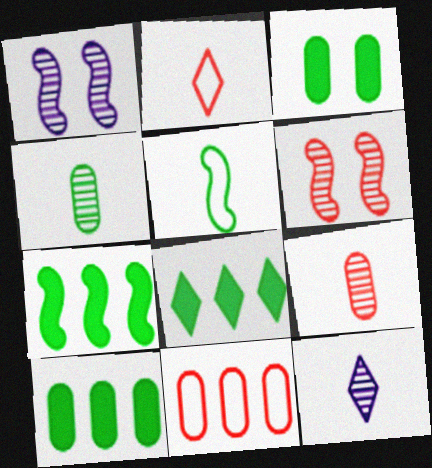[[1, 2, 10], 
[7, 8, 10]]